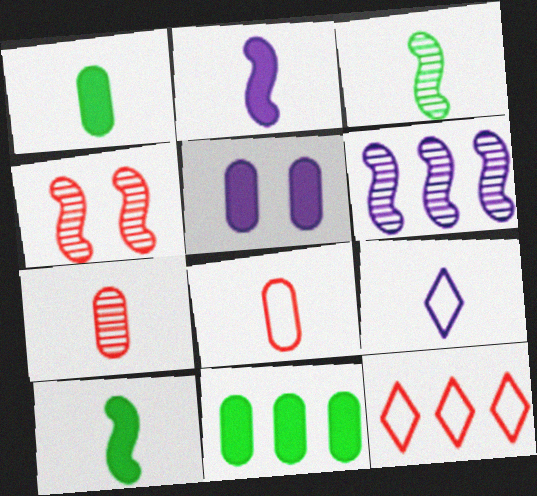[[3, 4, 6], 
[3, 5, 12], 
[4, 9, 11], 
[5, 6, 9], 
[6, 11, 12], 
[7, 9, 10]]